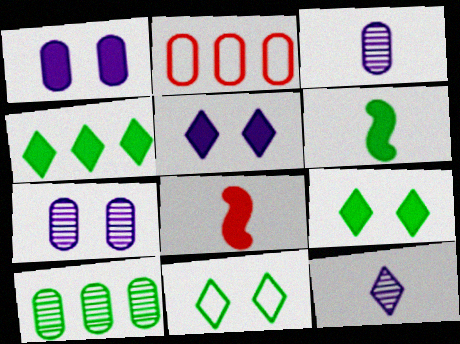[[1, 4, 8], 
[6, 10, 11]]